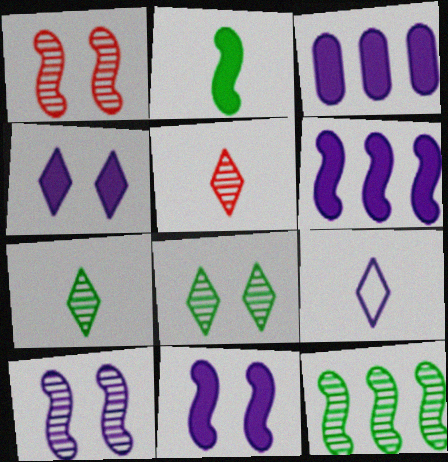[[3, 9, 10]]